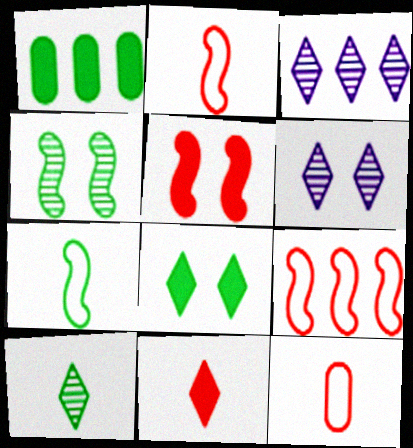[[1, 2, 6], 
[1, 3, 9]]